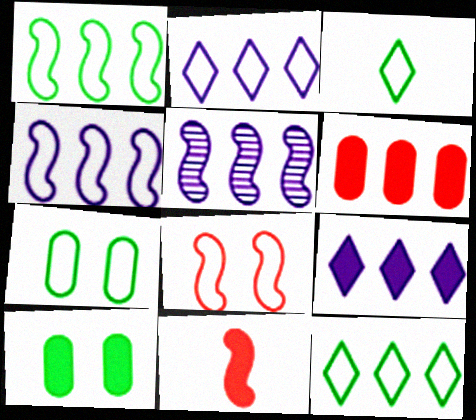[[1, 3, 7], 
[5, 6, 12], 
[9, 10, 11]]